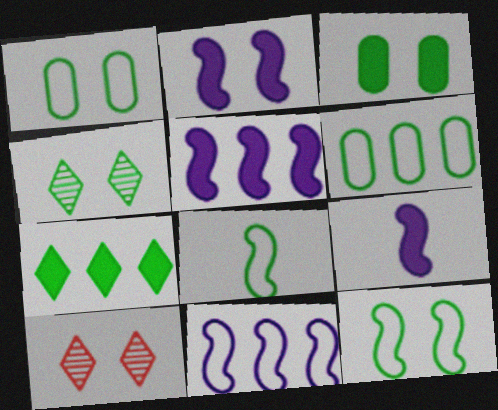[[1, 2, 10], 
[2, 5, 9], 
[3, 4, 12], 
[6, 9, 10]]